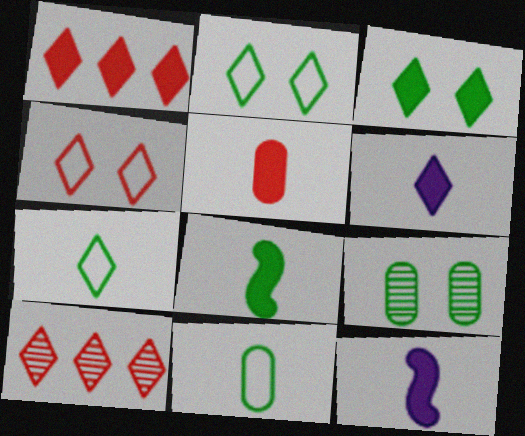[[1, 3, 6], 
[2, 6, 10], 
[5, 6, 8]]